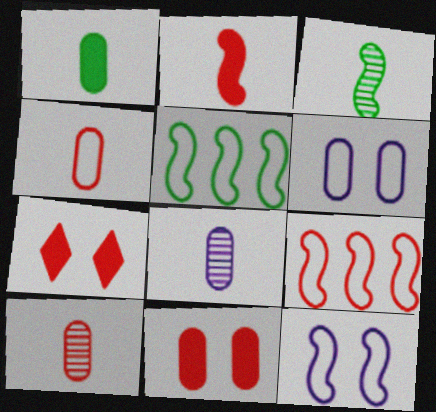[[1, 4, 8], 
[5, 7, 8], 
[7, 9, 10]]